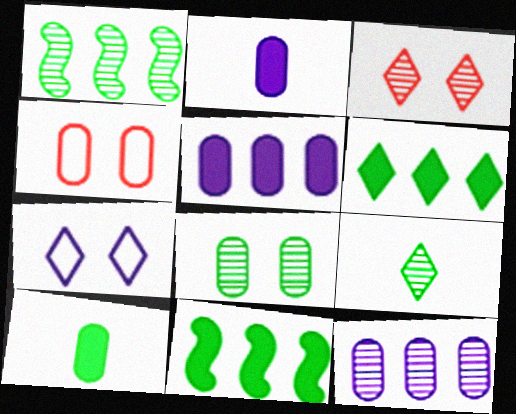[[1, 8, 9], 
[4, 10, 12]]